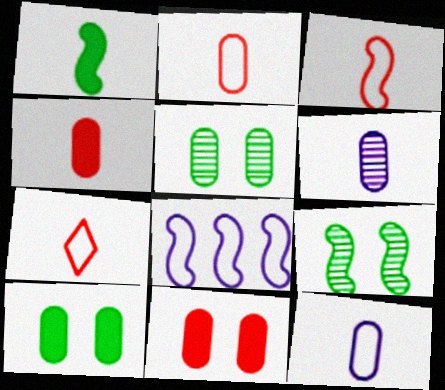[[1, 6, 7], 
[2, 3, 7]]